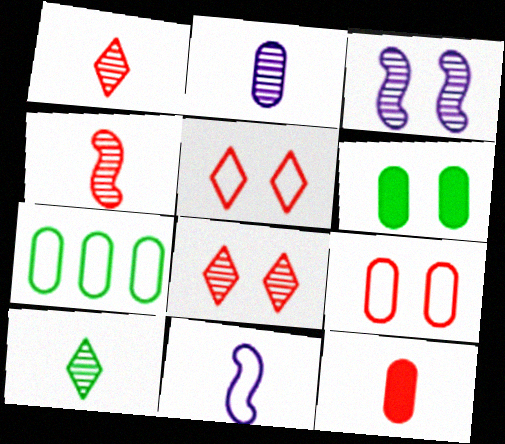[[2, 4, 10], 
[3, 5, 6], 
[5, 7, 11], 
[10, 11, 12]]